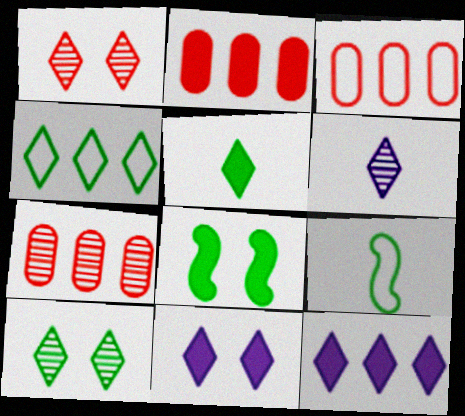[[2, 3, 7], 
[3, 6, 8], 
[4, 5, 10], 
[7, 9, 11]]